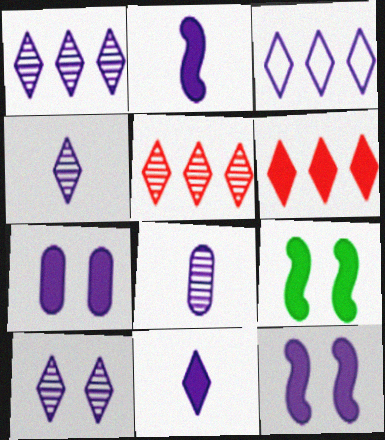[[1, 4, 10], 
[3, 8, 12], 
[3, 10, 11]]